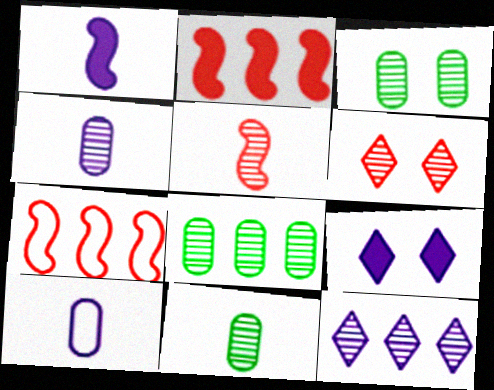[[3, 5, 12], 
[3, 8, 11], 
[7, 9, 11]]